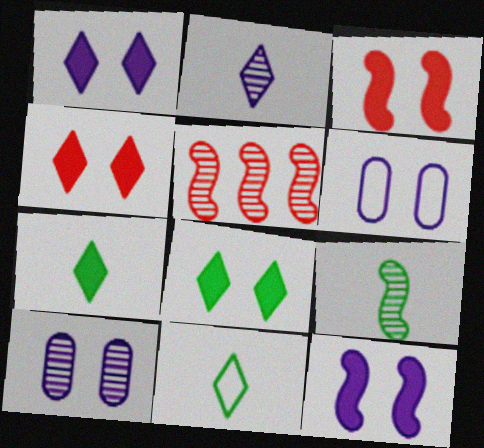[[1, 4, 8], 
[5, 6, 7]]